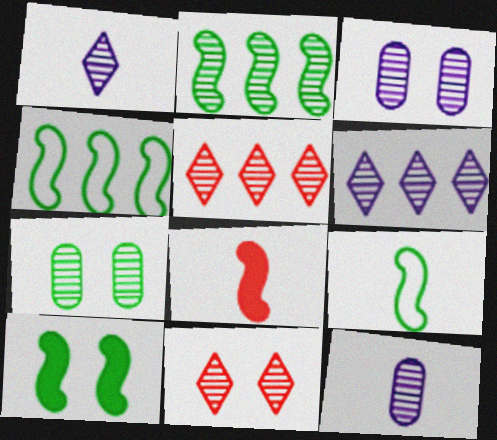[[2, 9, 10], 
[2, 11, 12]]